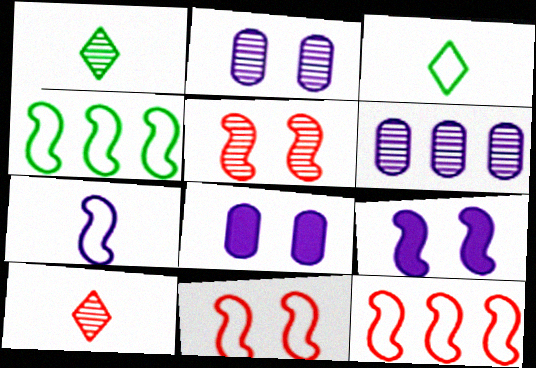[[1, 5, 6], 
[1, 8, 12], 
[4, 7, 11], 
[4, 8, 10]]